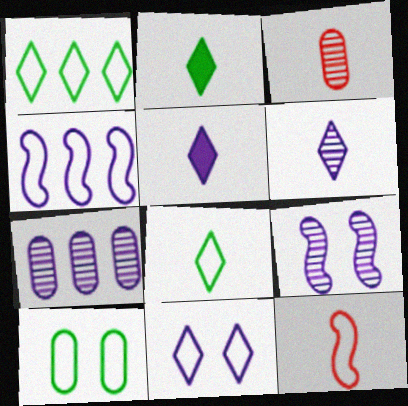[[6, 7, 9]]